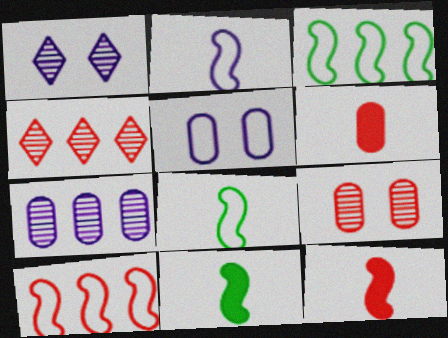[[1, 3, 6], 
[4, 5, 11]]